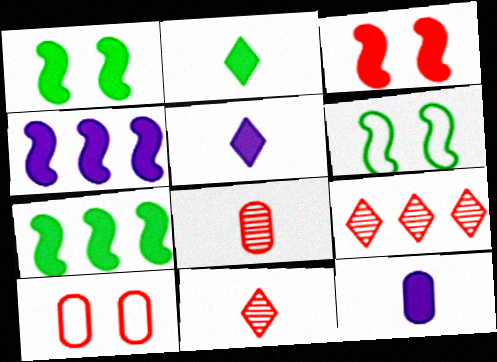[[6, 9, 12]]